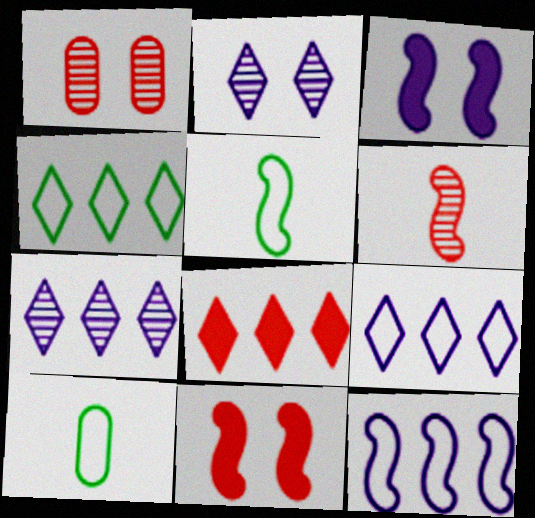[[4, 7, 8], 
[7, 10, 11]]